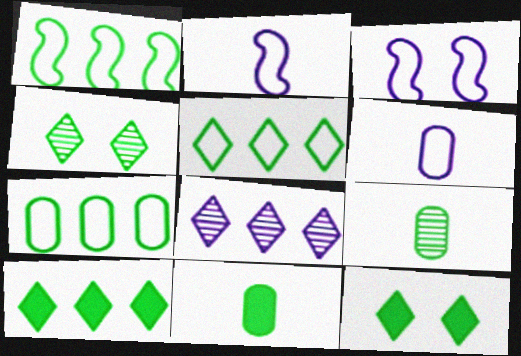[[1, 4, 11], 
[1, 5, 7], 
[1, 9, 12]]